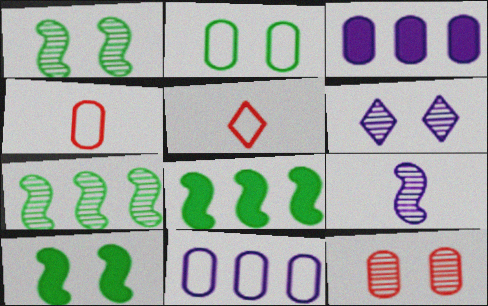[[1, 3, 5], 
[1, 6, 12], 
[2, 4, 11], 
[4, 6, 8]]